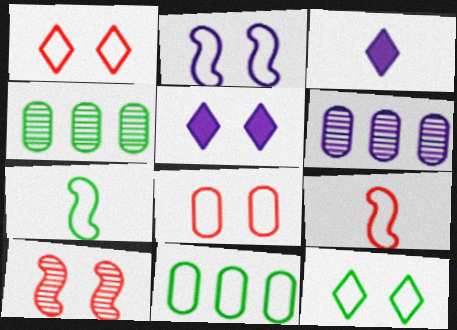[[2, 3, 6], 
[2, 8, 12], 
[3, 10, 11], 
[4, 5, 9], 
[7, 11, 12]]